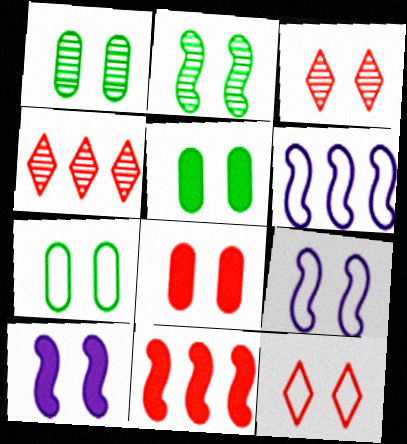[[1, 5, 7], 
[1, 10, 12], 
[3, 5, 9], 
[3, 7, 10], 
[7, 9, 12]]